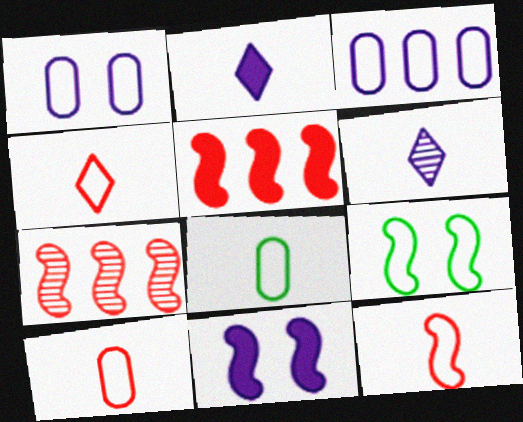[[3, 4, 9], 
[3, 6, 11], 
[4, 10, 12]]